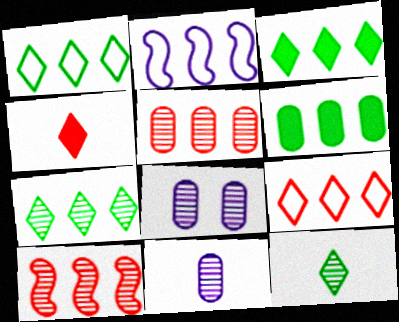[[1, 3, 7], 
[2, 3, 5], 
[8, 10, 12]]